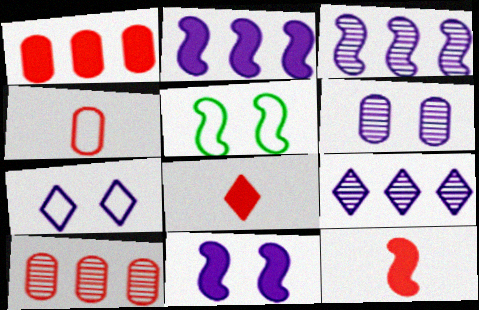[[3, 5, 12], 
[6, 7, 11]]